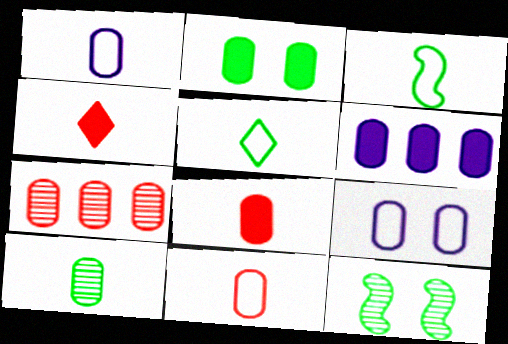[[1, 2, 7], 
[1, 8, 10], 
[2, 6, 8]]